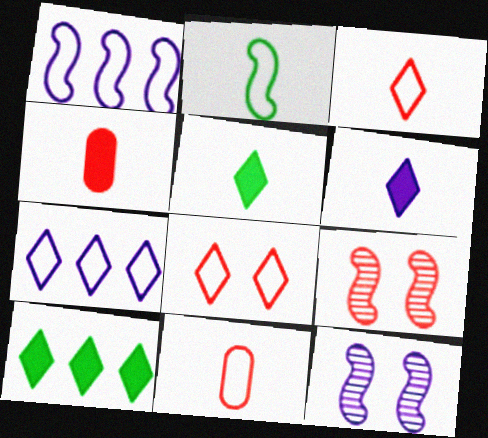[[10, 11, 12]]